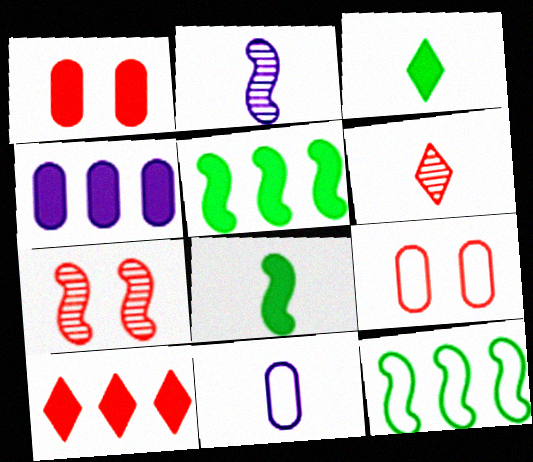[[4, 5, 10], 
[6, 8, 11]]